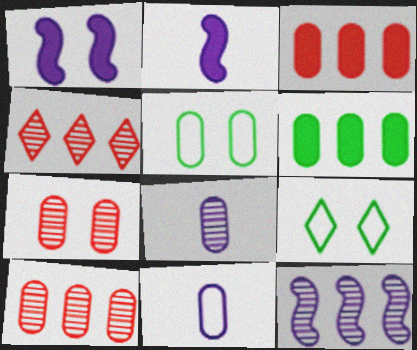[[1, 7, 9], 
[2, 4, 5], 
[2, 9, 10], 
[3, 5, 8], 
[6, 7, 11]]